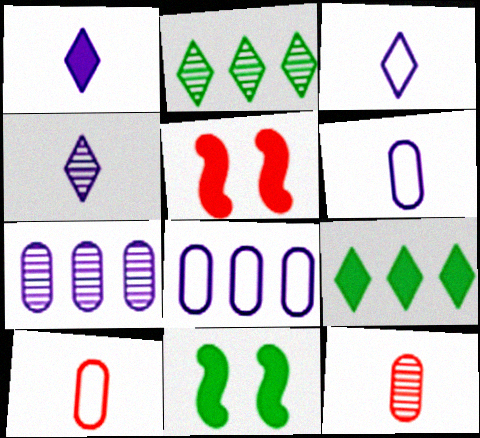[[1, 3, 4], 
[2, 5, 6]]